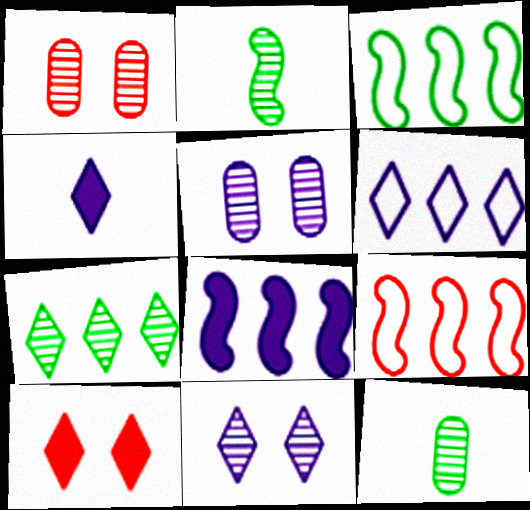[[1, 3, 4], 
[4, 6, 11]]